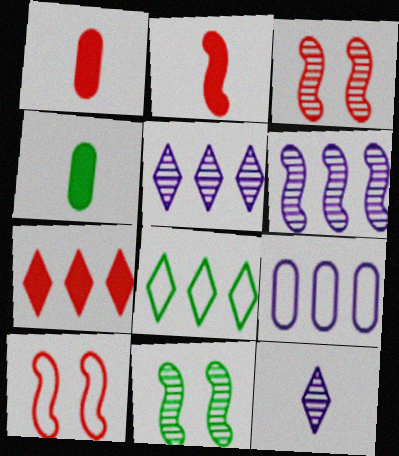[[4, 5, 10], 
[4, 8, 11], 
[5, 7, 8]]